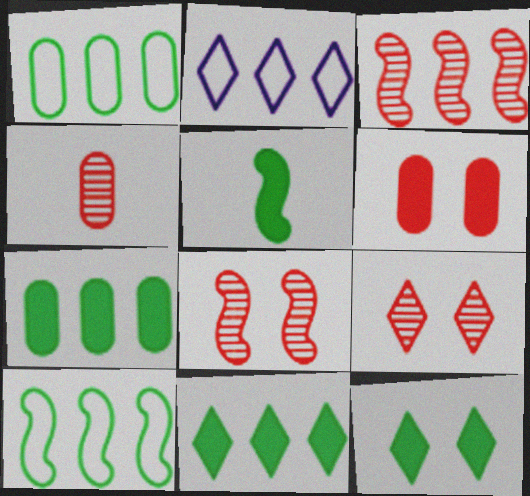[[2, 3, 7], 
[3, 4, 9], 
[5, 7, 12]]